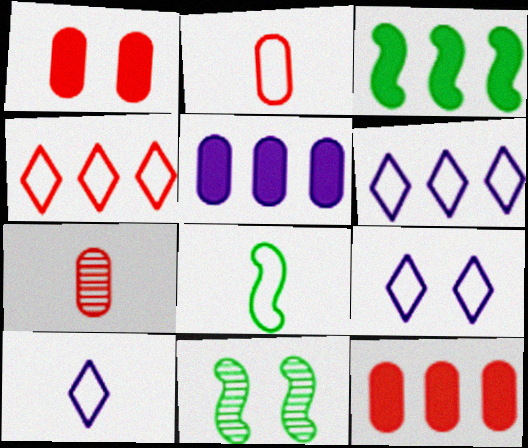[[1, 9, 11], 
[2, 8, 10], 
[3, 7, 9], 
[3, 8, 11], 
[6, 9, 10], 
[10, 11, 12]]